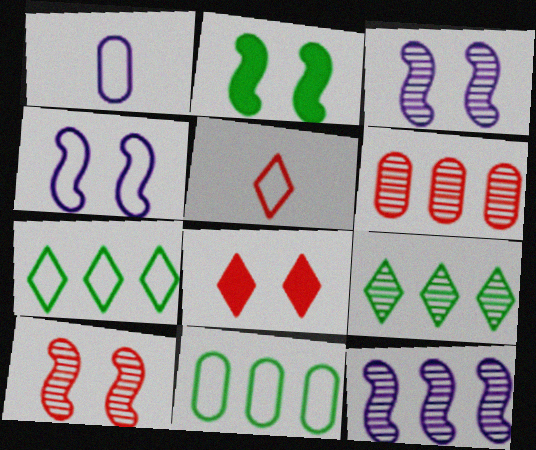[[2, 4, 10], 
[4, 5, 11], 
[6, 9, 12]]